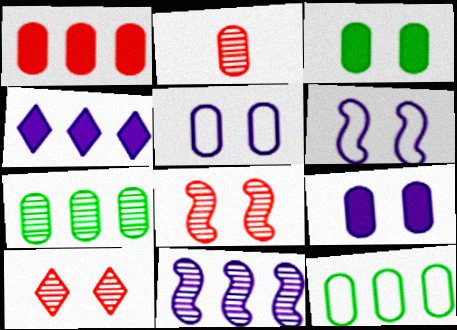[[2, 9, 12], 
[3, 6, 10]]